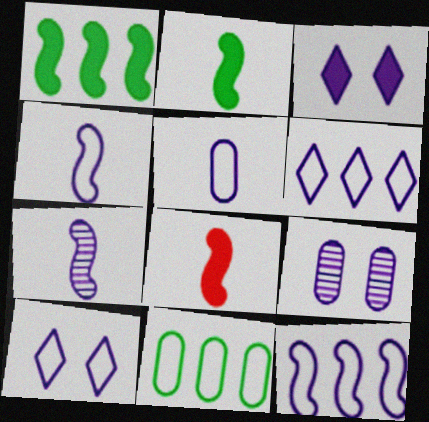[[5, 10, 12]]